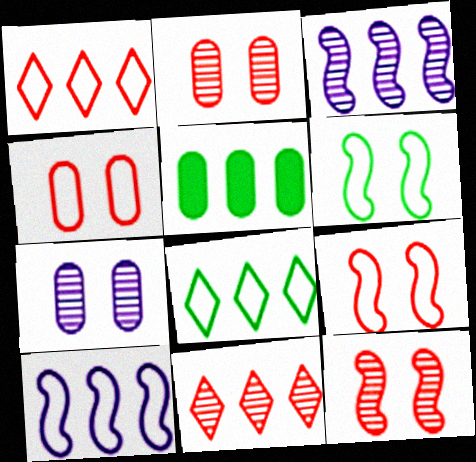[[1, 3, 5], 
[5, 10, 11]]